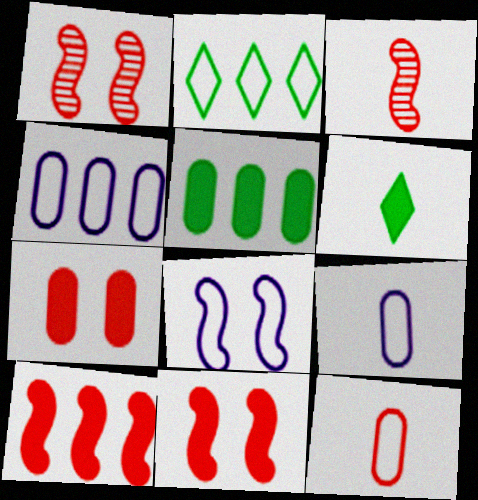[[1, 4, 6], 
[2, 8, 12], 
[3, 6, 9]]